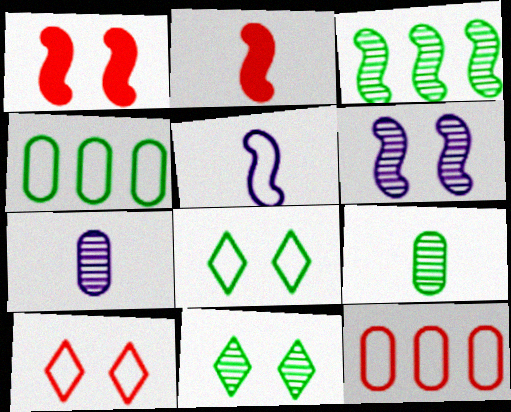[[1, 3, 5], 
[3, 9, 11], 
[4, 5, 10], 
[5, 8, 12]]